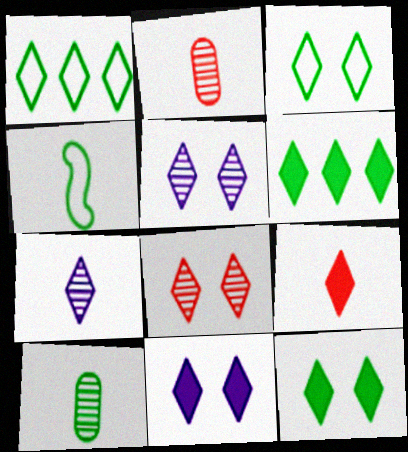[[1, 5, 9], 
[3, 8, 11], 
[6, 9, 11]]